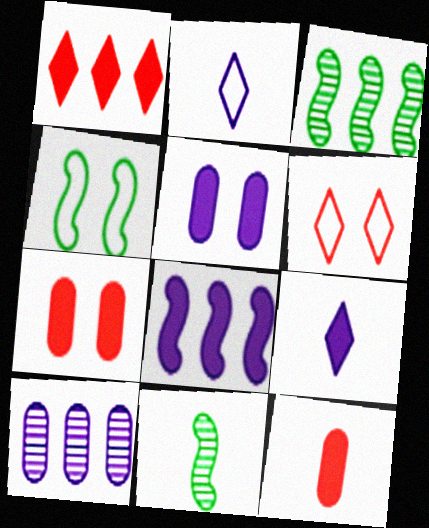[[2, 3, 7], 
[2, 11, 12], 
[5, 8, 9]]